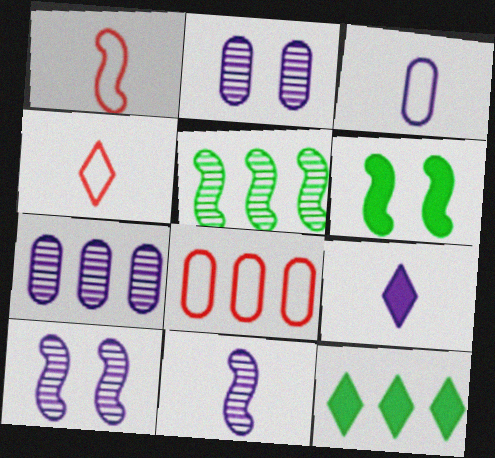[[1, 2, 12], 
[3, 9, 11], 
[4, 6, 7]]